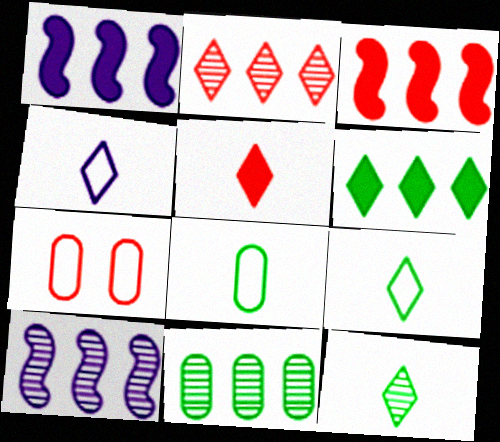[[1, 7, 12], 
[2, 10, 11], 
[4, 5, 12]]